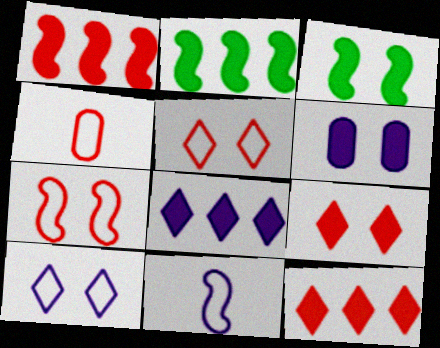[[3, 6, 9]]